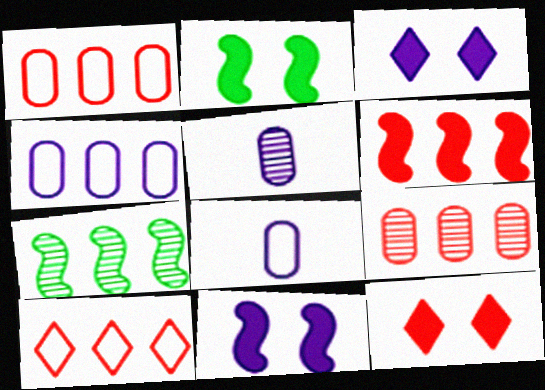[[2, 5, 10], 
[6, 9, 10], 
[7, 8, 12]]